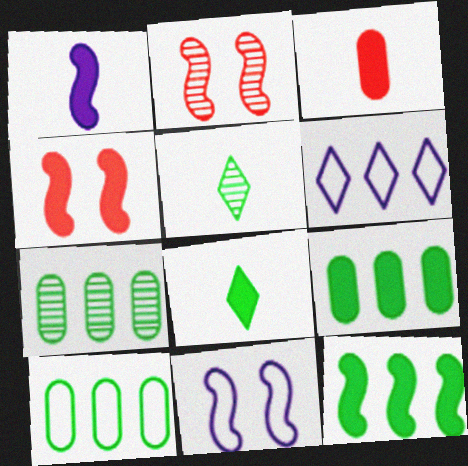[[1, 3, 8], 
[1, 4, 12], 
[7, 9, 10]]